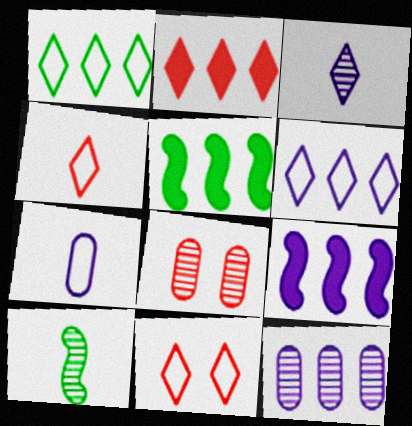[[6, 9, 12]]